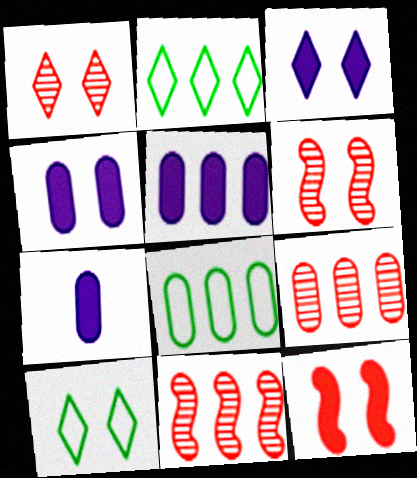[[1, 3, 10], 
[2, 5, 11], 
[2, 6, 7], 
[4, 5, 7], 
[4, 6, 10], 
[5, 8, 9], 
[7, 10, 11]]